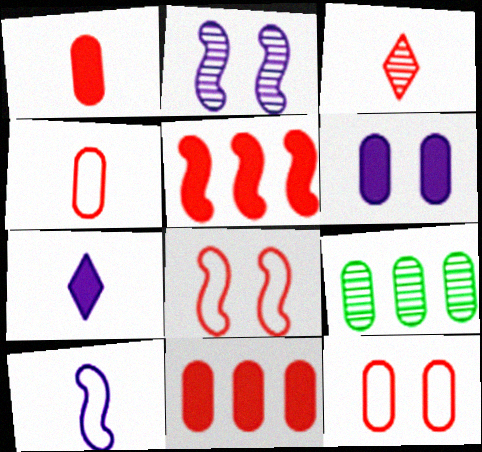[[2, 3, 9], 
[3, 5, 12], 
[3, 8, 11], 
[4, 6, 9], 
[7, 8, 9]]